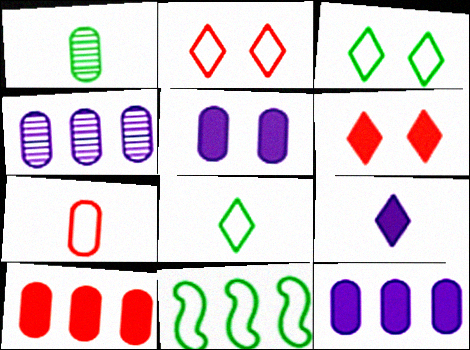[]